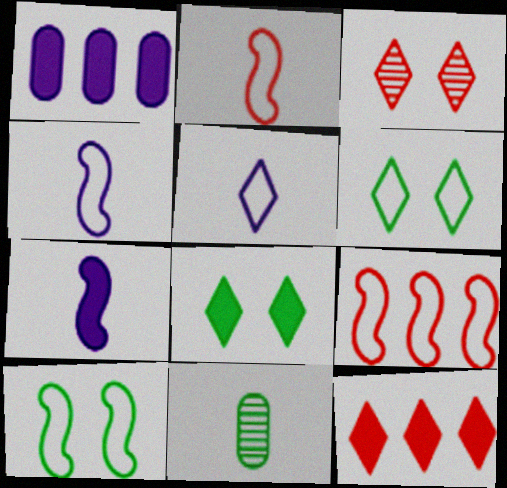[[4, 9, 10]]